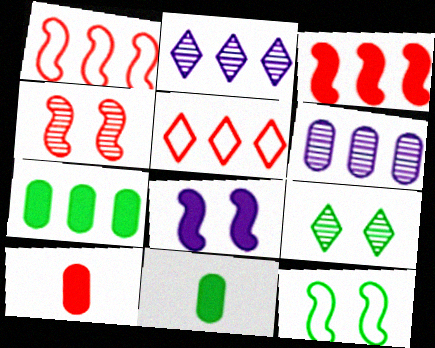[[1, 2, 7], 
[2, 10, 12], 
[4, 5, 10], 
[4, 8, 12]]